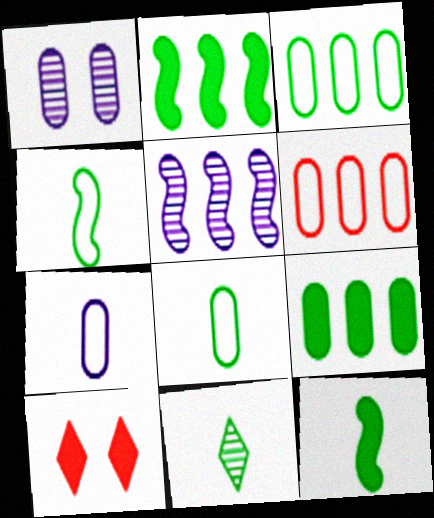[[5, 8, 10], 
[8, 11, 12]]